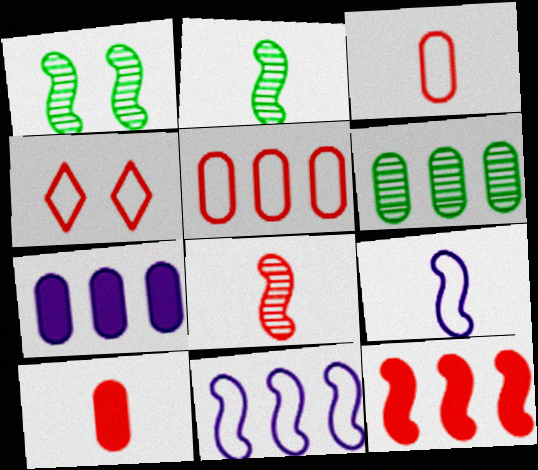[[1, 9, 12], 
[2, 4, 7], 
[5, 6, 7]]